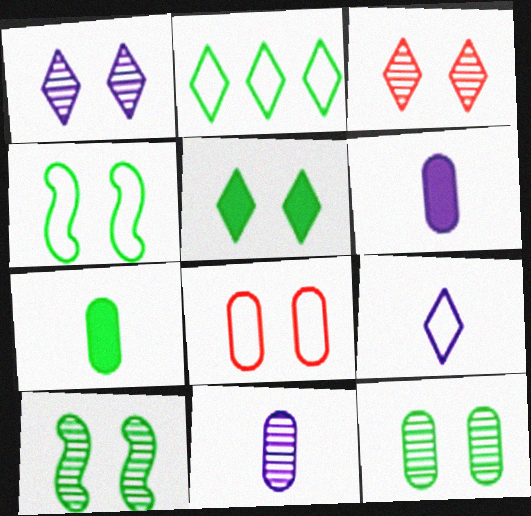[[2, 7, 10], 
[4, 5, 12]]